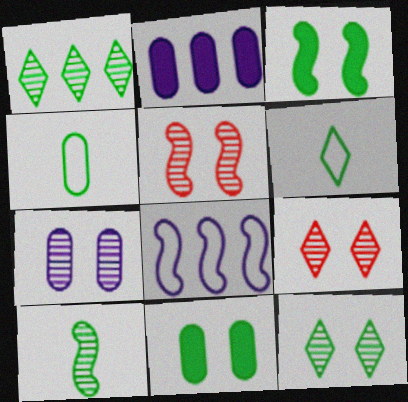[[1, 3, 4], 
[2, 5, 6], 
[5, 7, 12]]